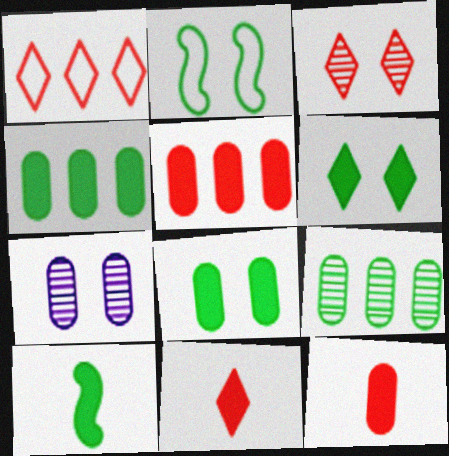[[1, 3, 11], 
[1, 7, 10], 
[4, 6, 10]]